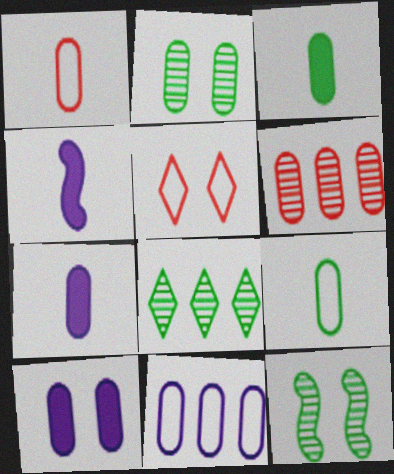[[5, 10, 12], 
[6, 9, 10]]